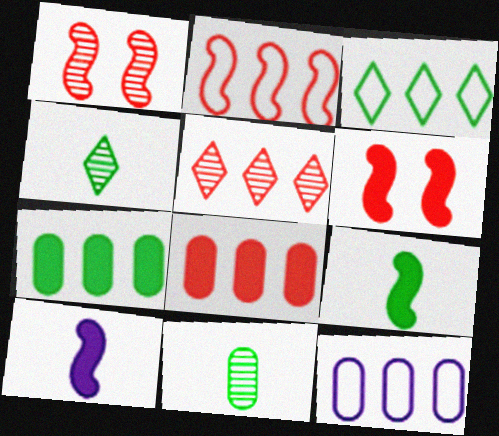[[2, 3, 12], 
[2, 5, 8], 
[4, 6, 12]]